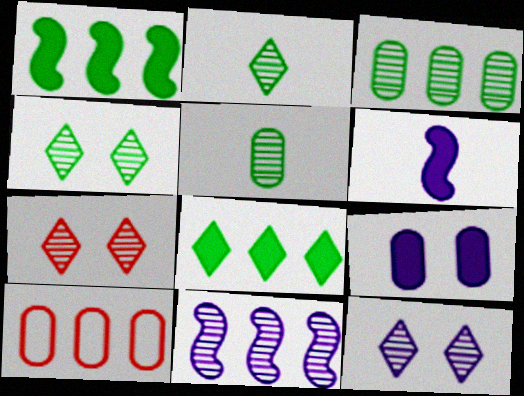[[4, 6, 10], 
[4, 7, 12], 
[5, 7, 11], 
[5, 9, 10], 
[8, 10, 11]]